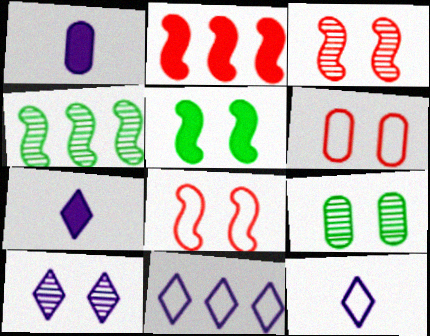[[2, 9, 12], 
[3, 9, 10], 
[4, 6, 7], 
[5, 6, 10], 
[7, 10, 11]]